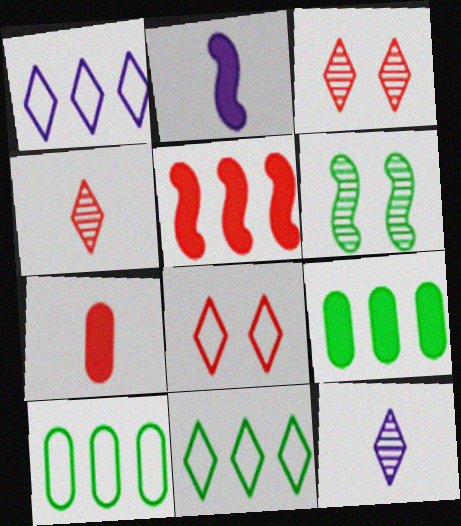[[1, 6, 7], 
[2, 3, 10]]